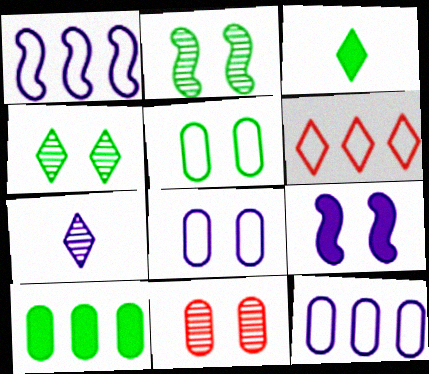[[1, 3, 11], 
[7, 9, 12]]